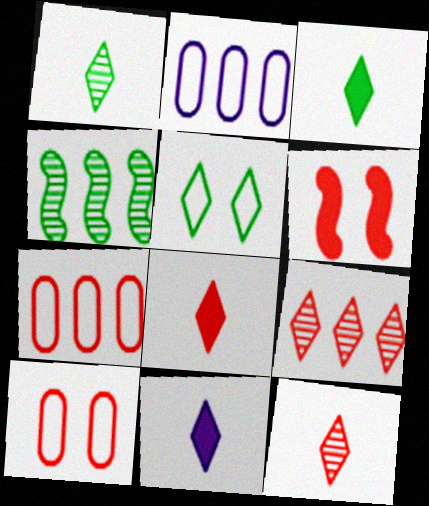[[1, 2, 6], 
[3, 8, 11], 
[4, 10, 11], 
[5, 9, 11], 
[6, 7, 12]]